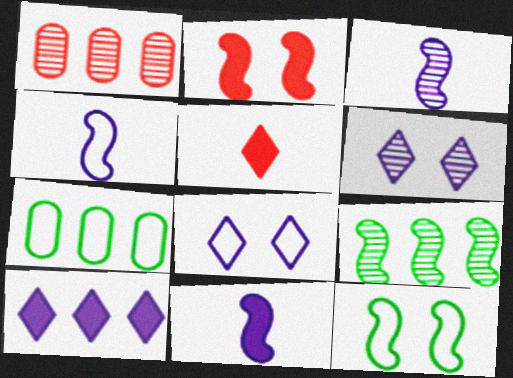[[2, 4, 9], 
[3, 4, 11]]